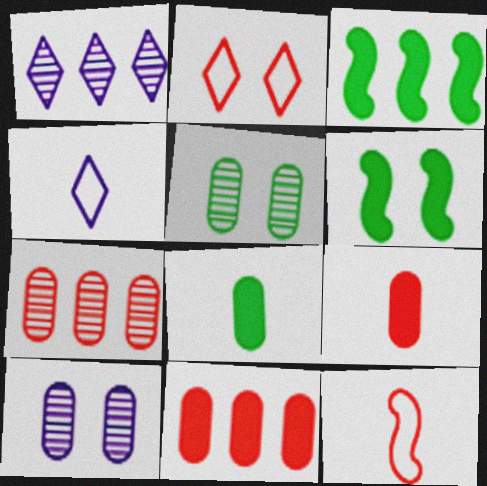[[2, 6, 10], 
[4, 6, 7]]